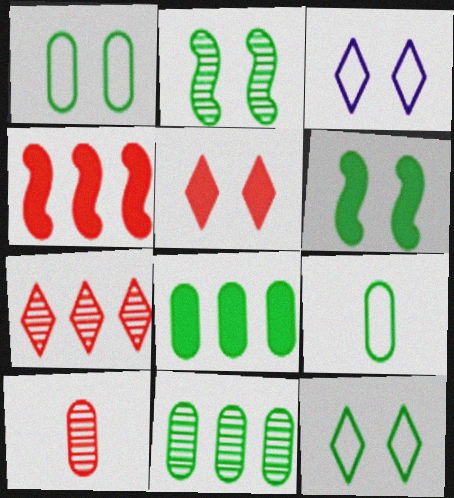[]